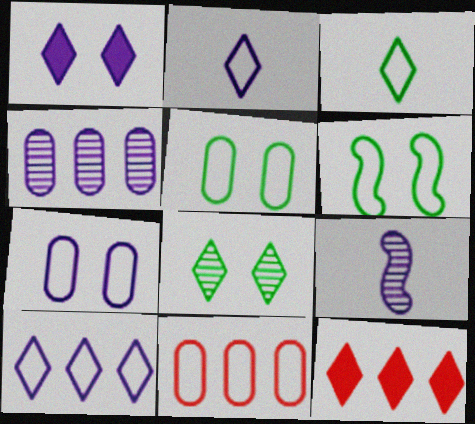[[2, 6, 11], 
[2, 8, 12], 
[5, 9, 12]]